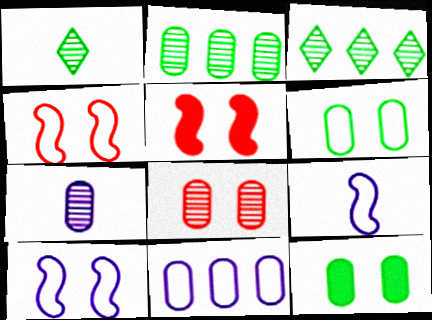[[1, 5, 11], 
[2, 7, 8]]